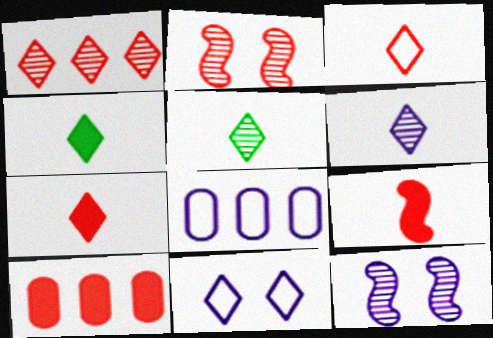[[1, 4, 11], 
[2, 3, 10], 
[2, 4, 8], 
[3, 4, 6]]